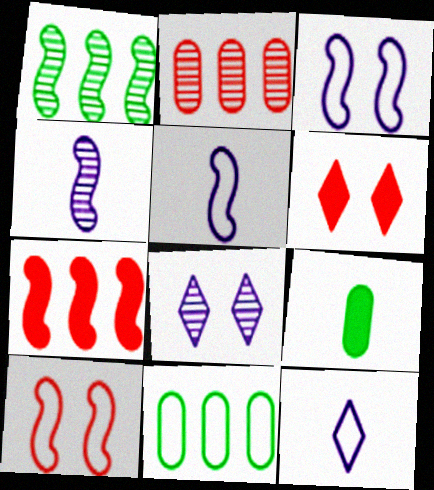[[4, 6, 11], 
[10, 11, 12]]